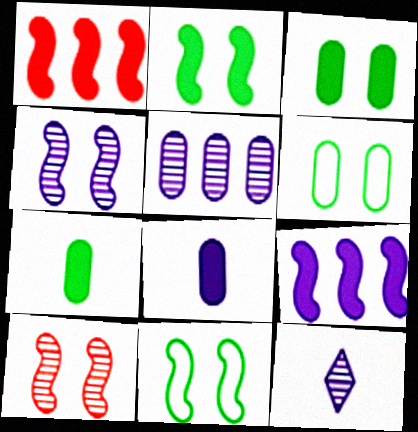[[1, 6, 12], 
[4, 5, 12]]